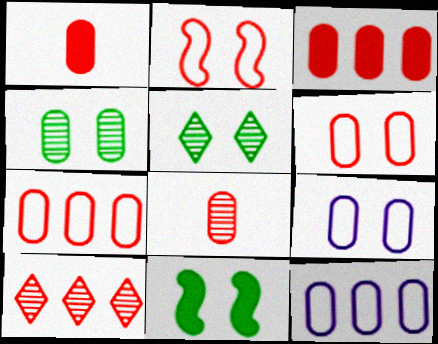[[1, 2, 10], 
[1, 4, 12], 
[3, 6, 8]]